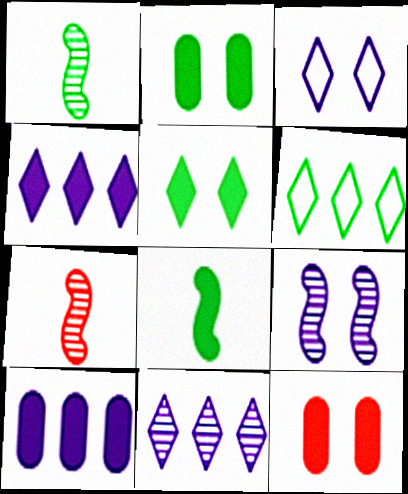[[1, 2, 6], 
[4, 8, 12]]